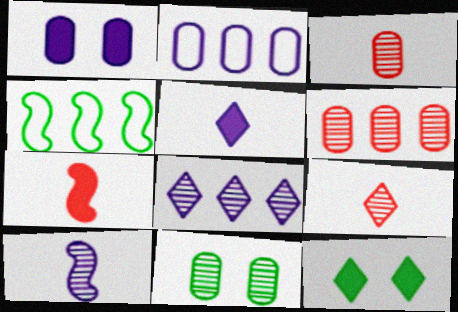[[1, 4, 9]]